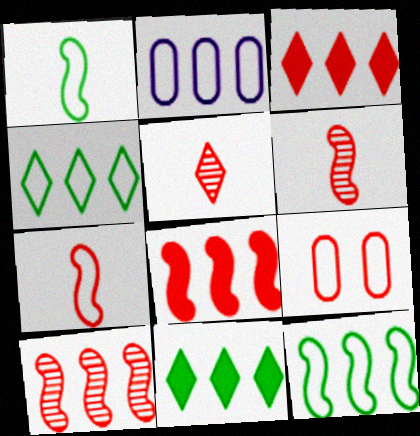[[2, 10, 11], 
[3, 6, 9], 
[5, 8, 9]]